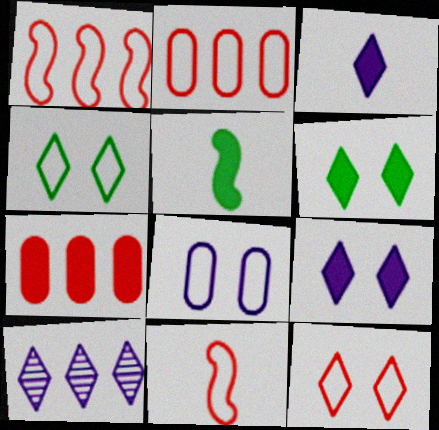[[2, 11, 12], 
[5, 7, 9]]